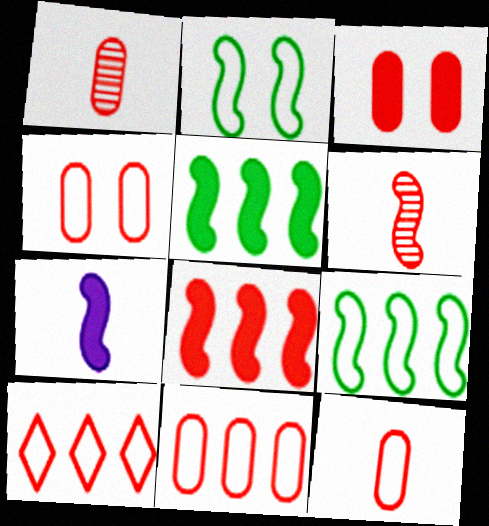[[1, 3, 11], 
[3, 6, 10], 
[4, 11, 12]]